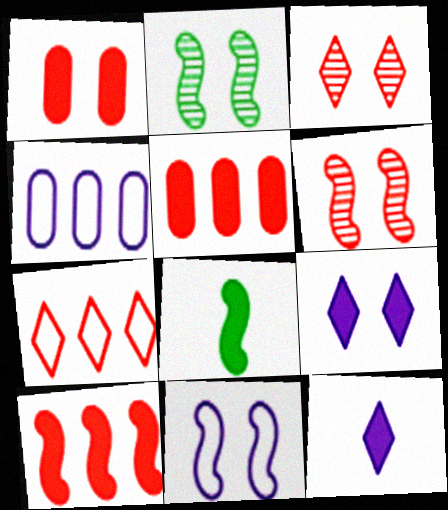[[3, 4, 8], 
[5, 8, 9]]